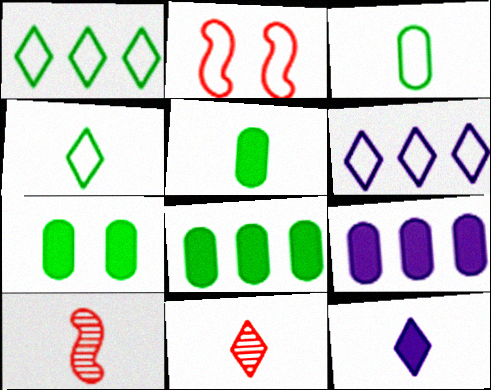[[2, 3, 6], 
[3, 10, 12], 
[4, 11, 12], 
[5, 7, 8], 
[6, 7, 10]]